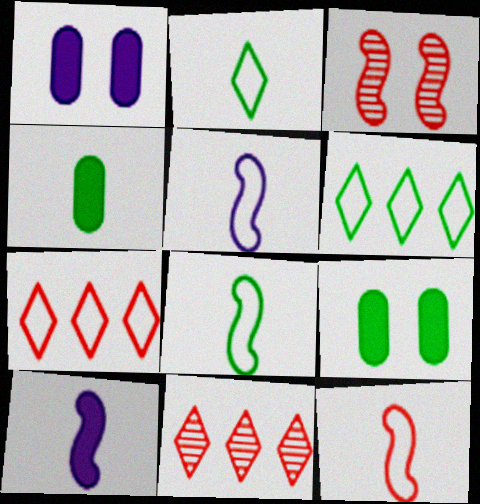[[1, 8, 11], 
[5, 8, 12], 
[5, 9, 11]]